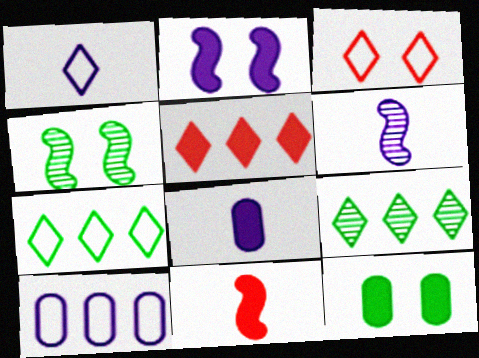[[1, 3, 7], 
[1, 6, 8]]